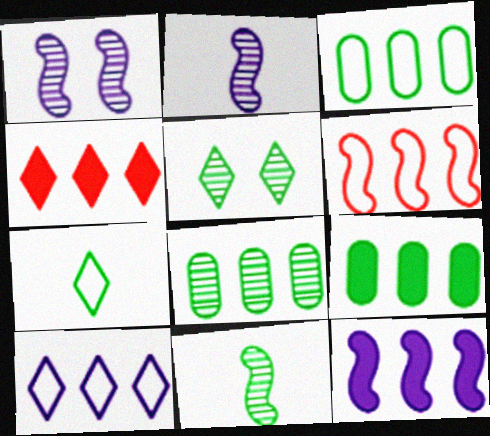[[3, 6, 10], 
[3, 8, 9], 
[4, 9, 12], 
[5, 8, 11]]